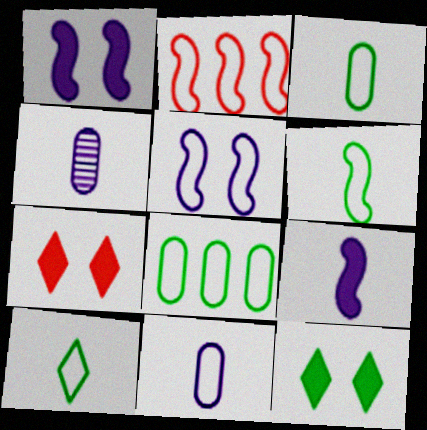[[2, 4, 12], 
[2, 5, 6], 
[3, 6, 10]]